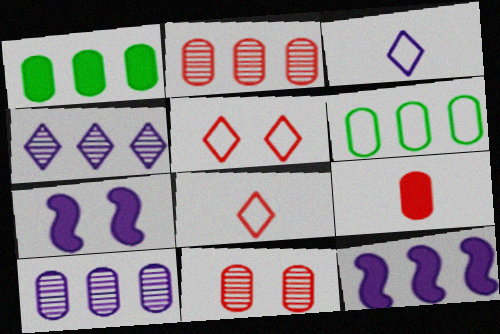[[3, 7, 10]]